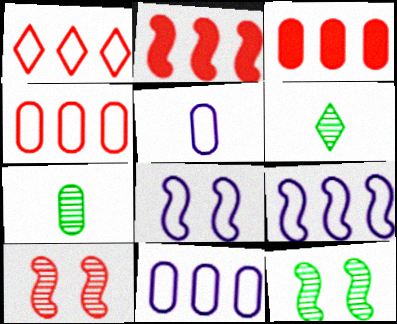[[3, 6, 8]]